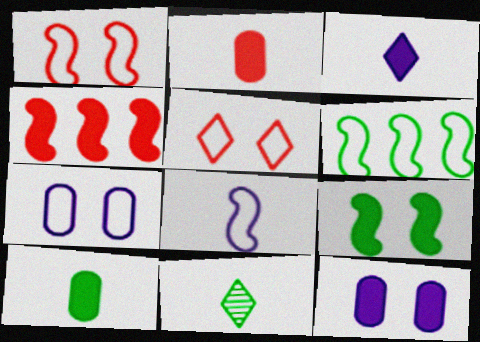[[1, 6, 8], 
[2, 8, 11], 
[4, 7, 11]]